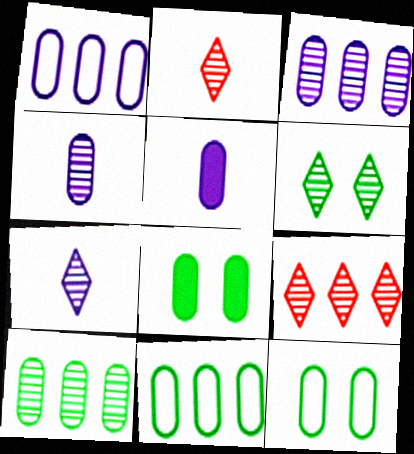[[6, 7, 9]]